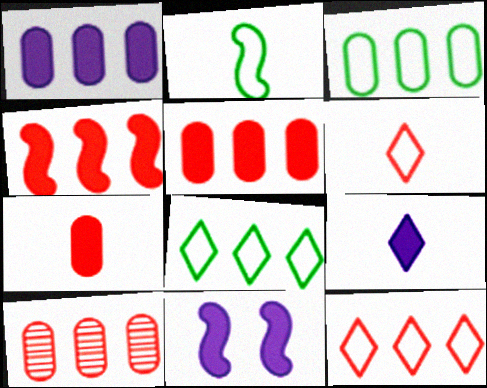[[1, 3, 10], 
[1, 9, 11], 
[4, 10, 12]]